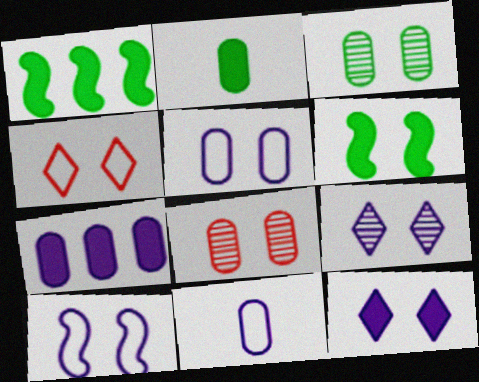[]